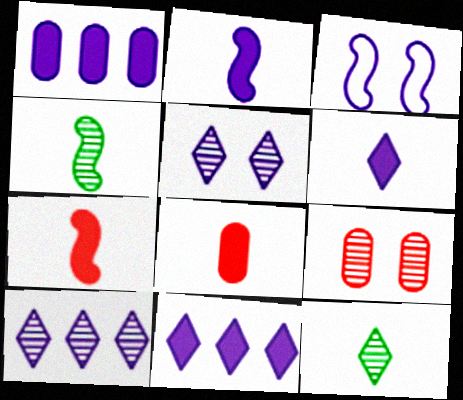[[4, 9, 10]]